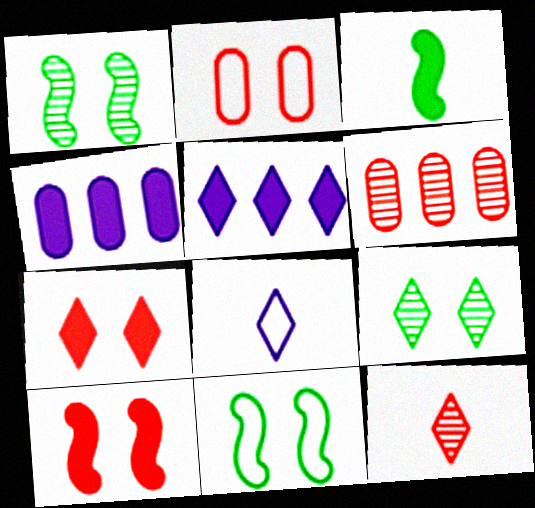[[3, 4, 7], 
[4, 11, 12]]